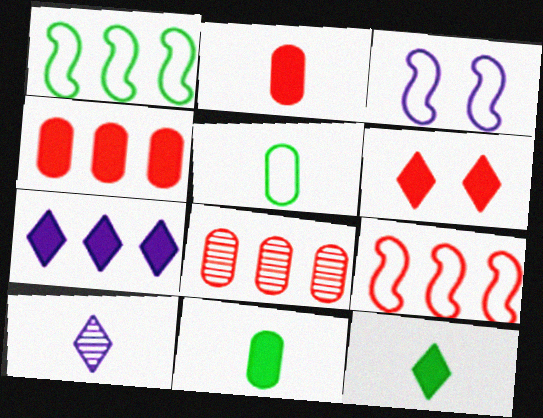[[1, 7, 8], 
[3, 8, 12], 
[6, 7, 12]]